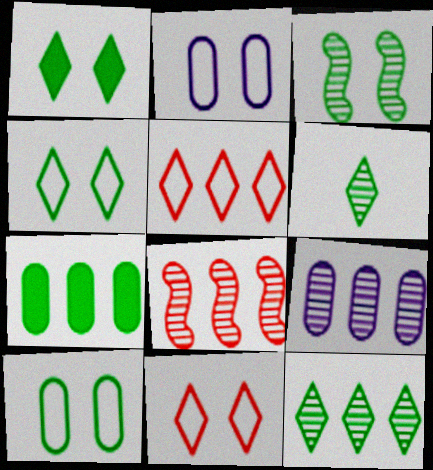[[1, 3, 10], 
[8, 9, 12]]